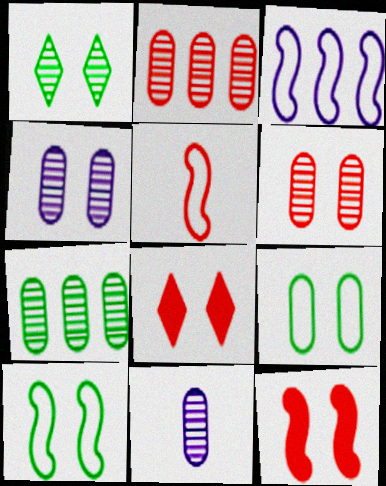[[2, 5, 8], 
[3, 5, 10], 
[4, 8, 10], 
[6, 7, 11]]